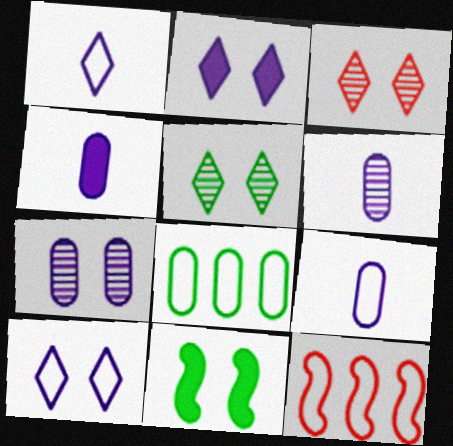[[4, 5, 12], 
[4, 6, 9]]